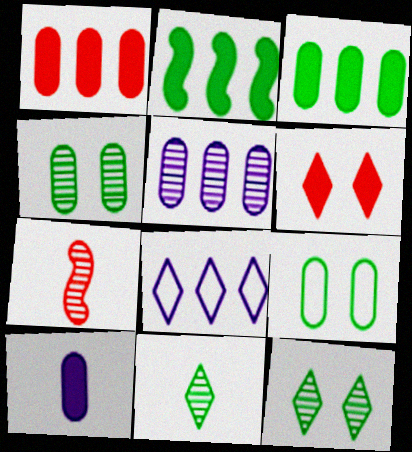[[2, 6, 10], 
[2, 9, 11], 
[5, 7, 12], 
[6, 8, 11]]